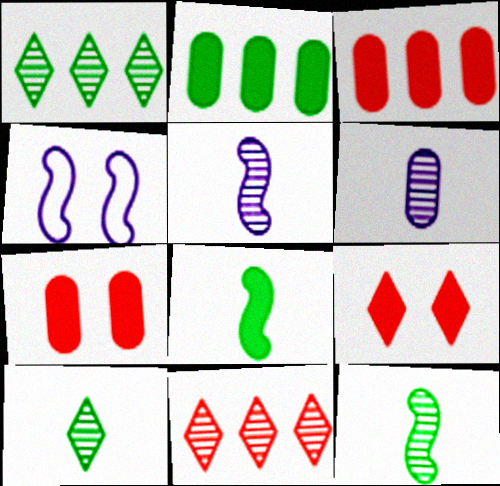[[3, 4, 10]]